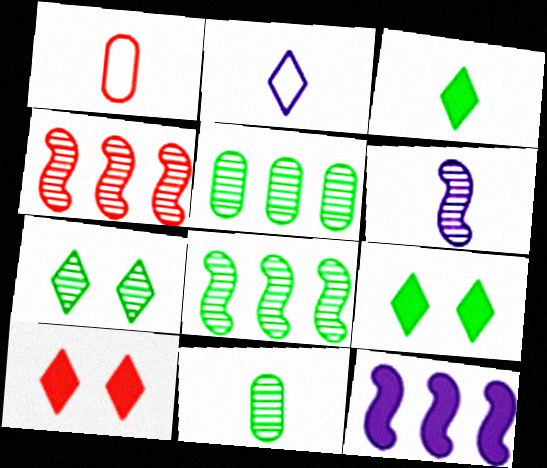[[1, 3, 6], 
[1, 4, 10], 
[1, 7, 12], 
[7, 8, 11]]